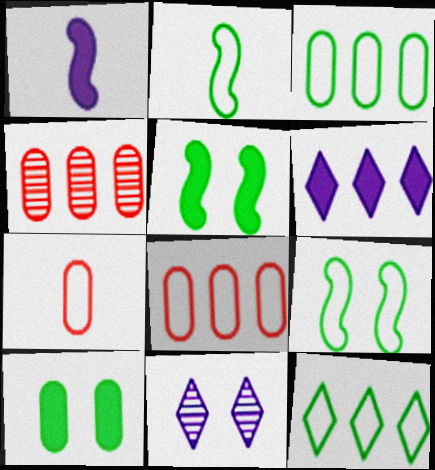[]